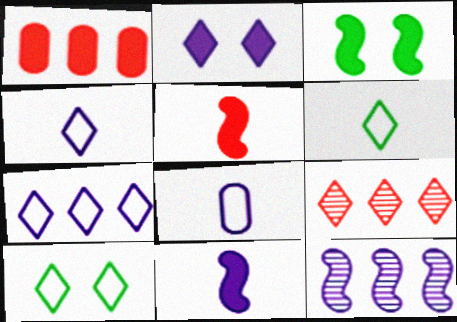[[2, 6, 9], 
[2, 8, 12], 
[3, 8, 9]]